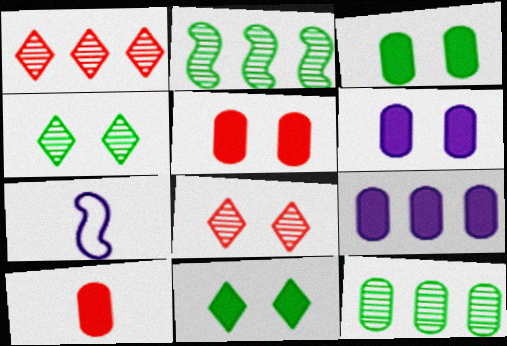[[1, 3, 7], 
[3, 5, 6], 
[3, 9, 10]]